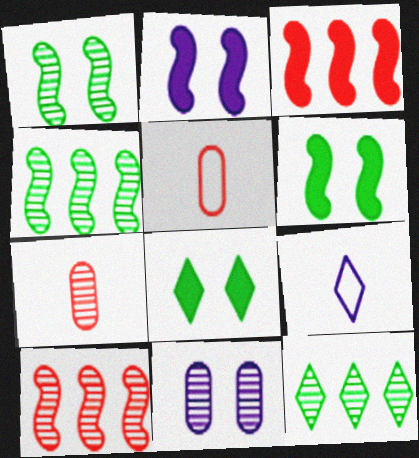[[2, 5, 12]]